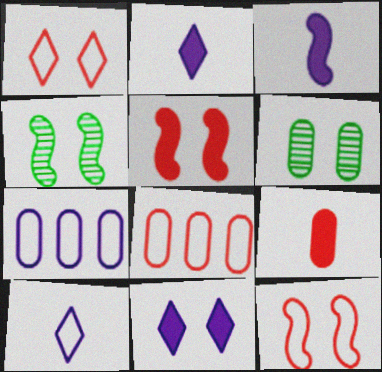[[2, 4, 8], 
[6, 7, 9], 
[6, 11, 12]]